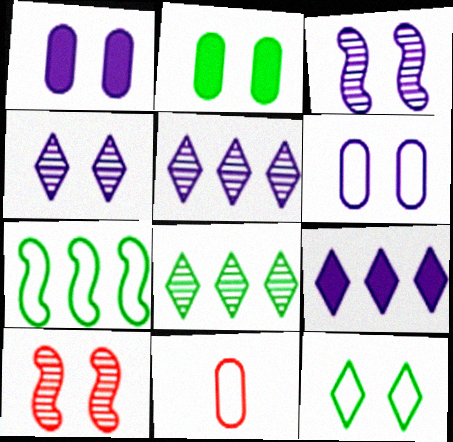[[1, 10, 12]]